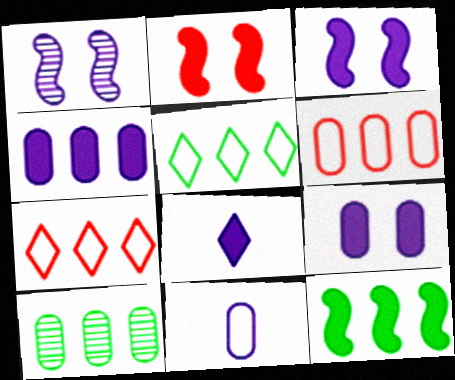[[3, 4, 8], 
[4, 6, 10], 
[5, 10, 12]]